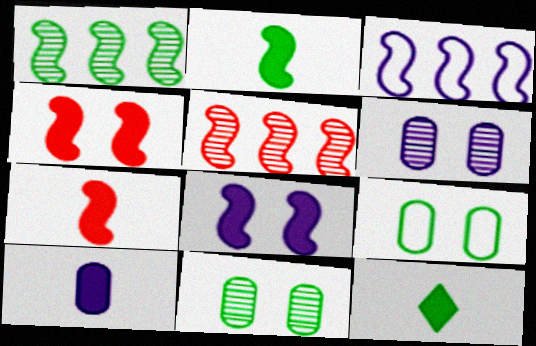[[1, 9, 12], 
[7, 10, 12]]